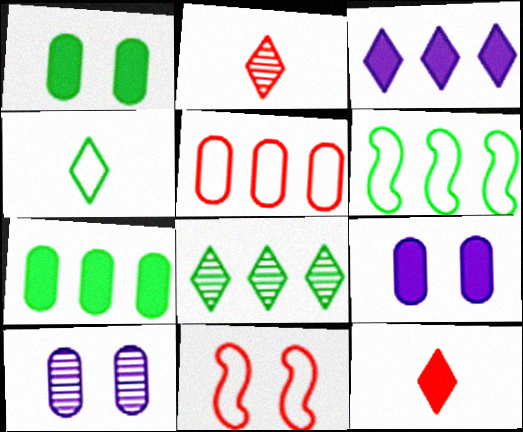[[2, 6, 9], 
[6, 7, 8], 
[6, 10, 12]]